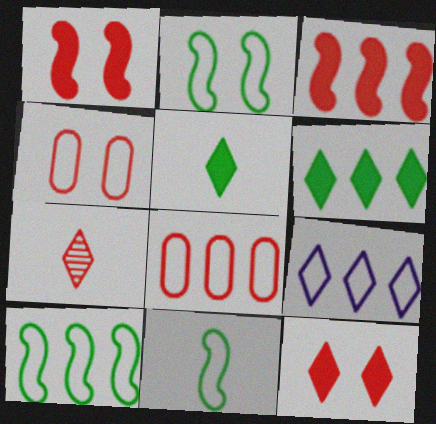[[1, 7, 8], 
[2, 10, 11], 
[3, 4, 7], 
[4, 9, 11], 
[8, 9, 10]]